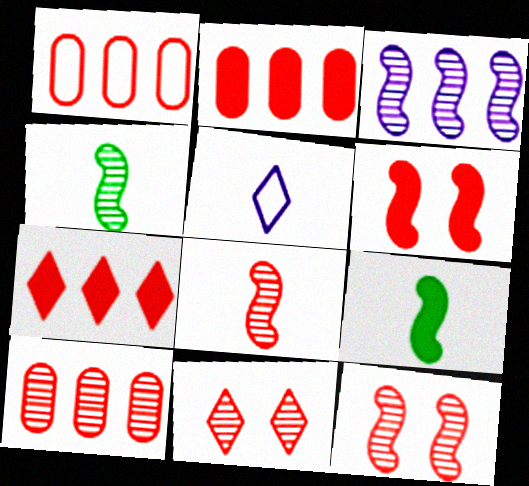[[1, 2, 10], 
[3, 4, 12], 
[8, 10, 11]]